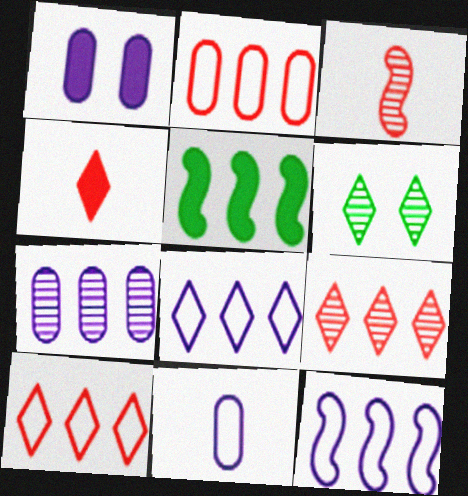[[1, 4, 5], 
[1, 7, 11], 
[3, 6, 7], 
[4, 6, 8], 
[5, 7, 10]]